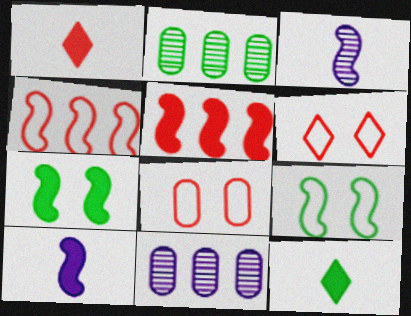[[1, 9, 11], 
[2, 6, 10], 
[2, 9, 12], 
[3, 4, 7], 
[3, 5, 9], 
[5, 7, 10]]